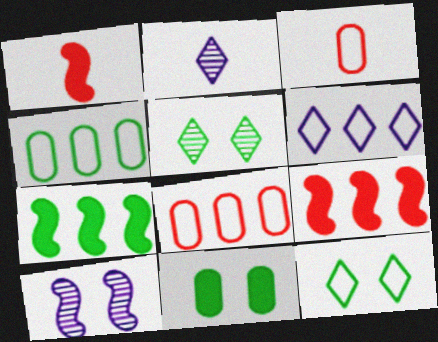[]